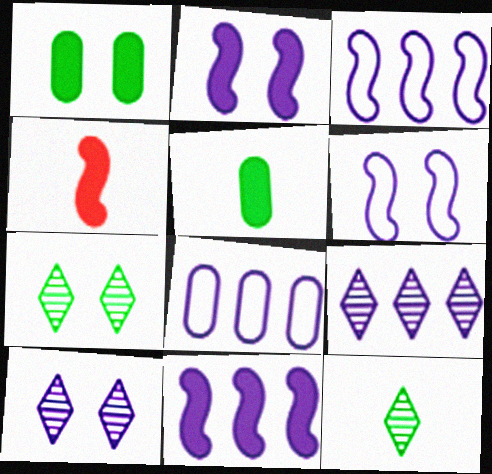[[4, 7, 8], 
[8, 9, 11]]